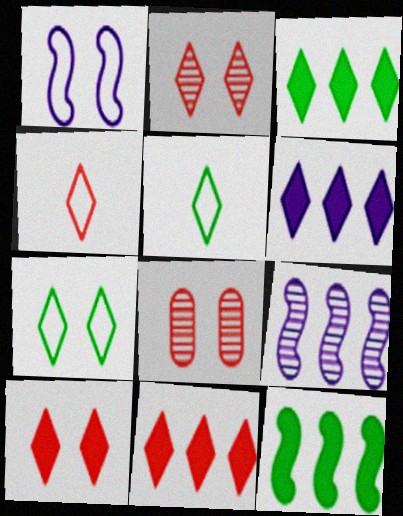[[2, 4, 11], 
[2, 5, 6], 
[3, 6, 11]]